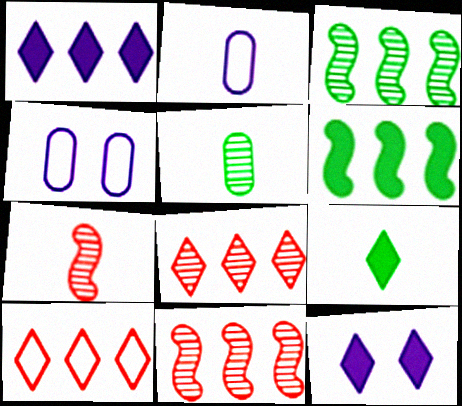[[2, 7, 9], 
[4, 9, 11]]